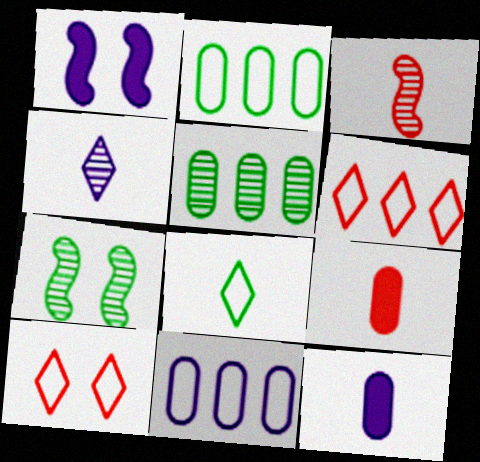[[1, 4, 11], 
[3, 8, 12], 
[6, 7, 12]]